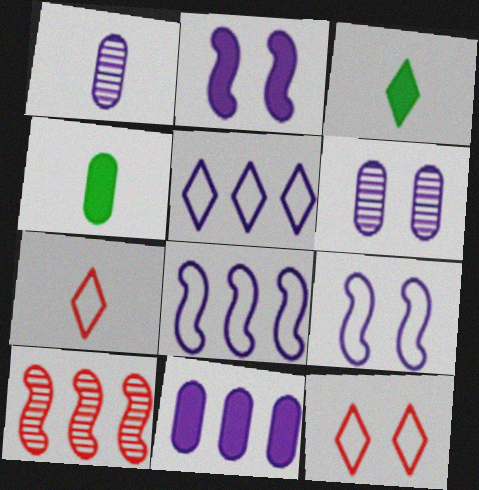[[1, 2, 5]]